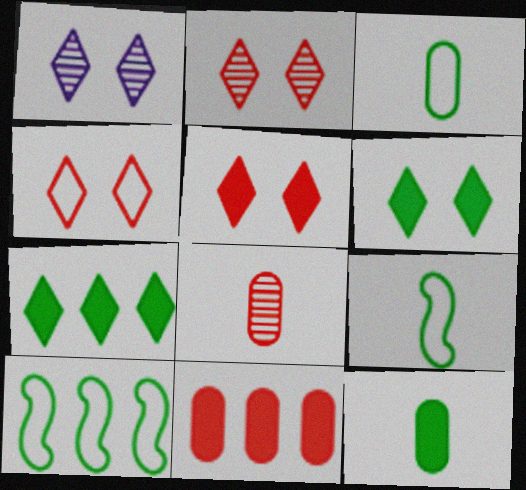[[1, 4, 6], 
[1, 9, 11], 
[2, 4, 5]]